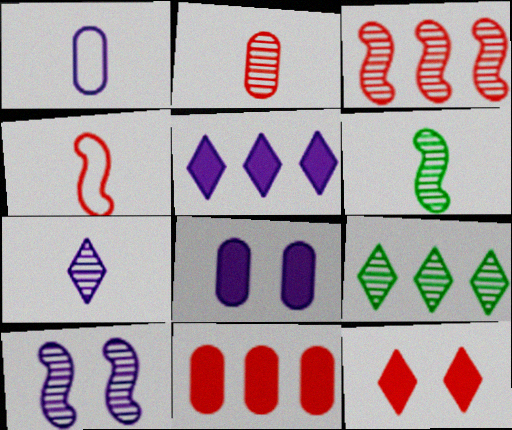[[1, 5, 10], 
[2, 6, 7], 
[2, 9, 10], 
[3, 6, 10], 
[4, 8, 9]]